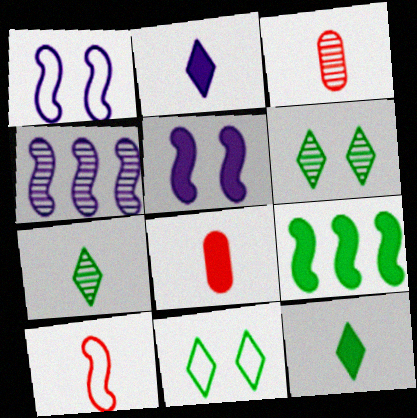[[3, 4, 6], 
[4, 8, 11]]